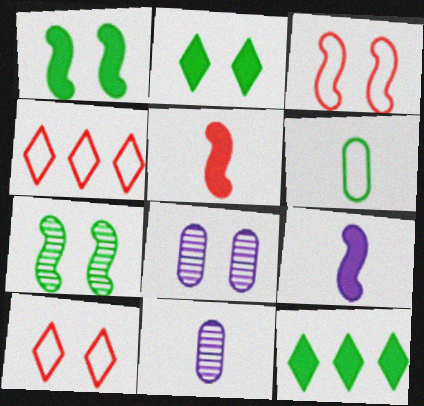[[1, 4, 11], 
[1, 8, 10], 
[2, 3, 8], 
[3, 11, 12], 
[6, 7, 12]]